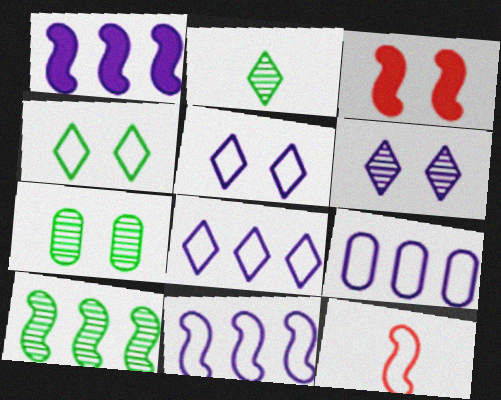[[2, 3, 9], 
[2, 7, 10], 
[3, 5, 7], 
[4, 9, 12], 
[8, 9, 11]]